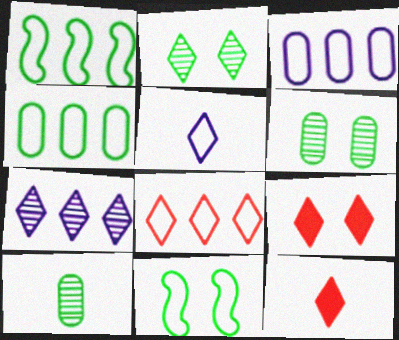[[1, 3, 8]]